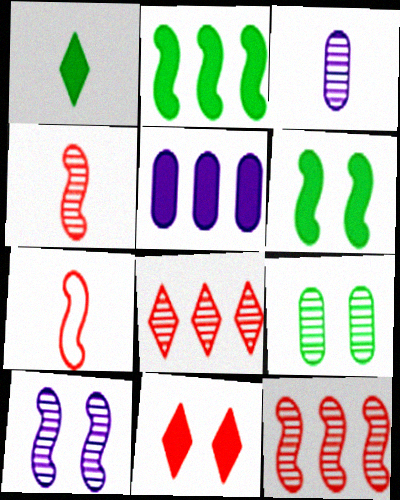[[1, 3, 7], 
[2, 7, 10]]